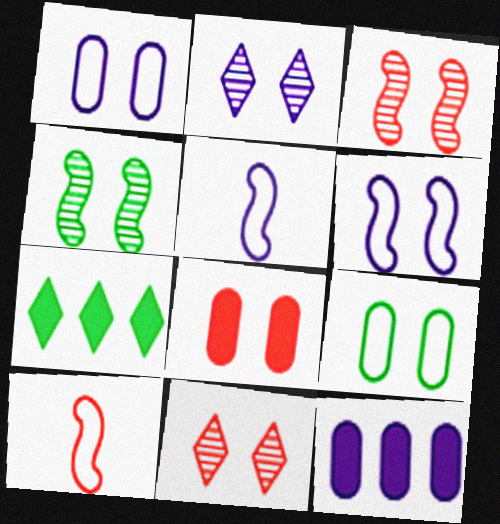[[2, 5, 12]]